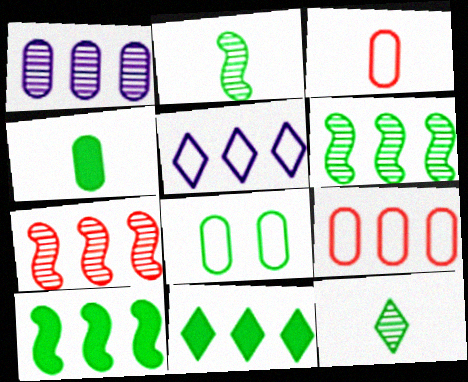[[2, 8, 11], 
[8, 10, 12]]